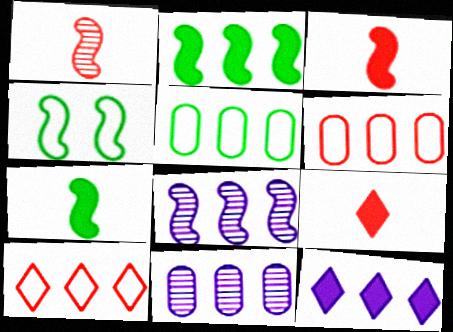[[2, 10, 11], 
[3, 4, 8], 
[4, 9, 11]]